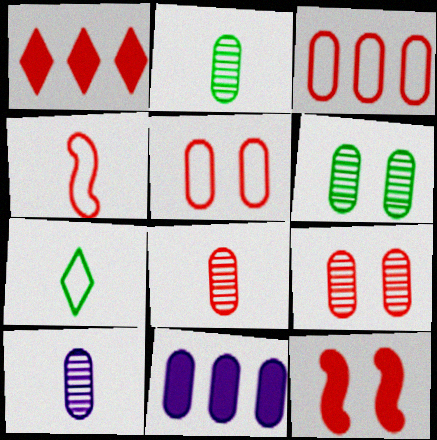[[1, 4, 9], 
[2, 5, 11], 
[2, 8, 10]]